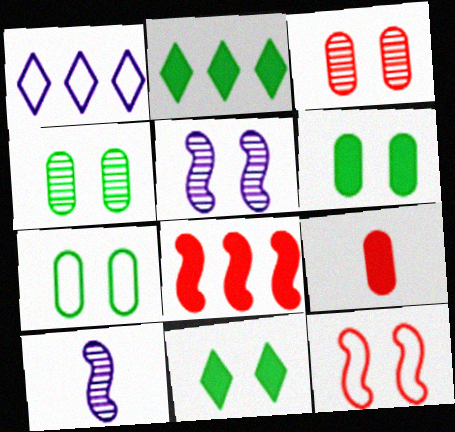[[4, 6, 7]]